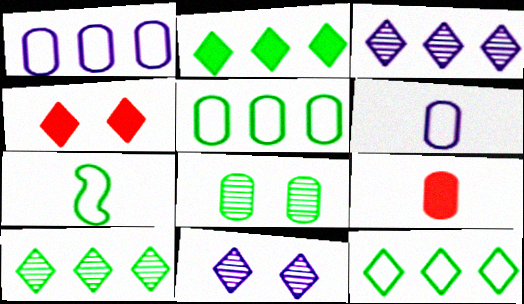[[1, 8, 9], 
[2, 7, 8], 
[2, 10, 12]]